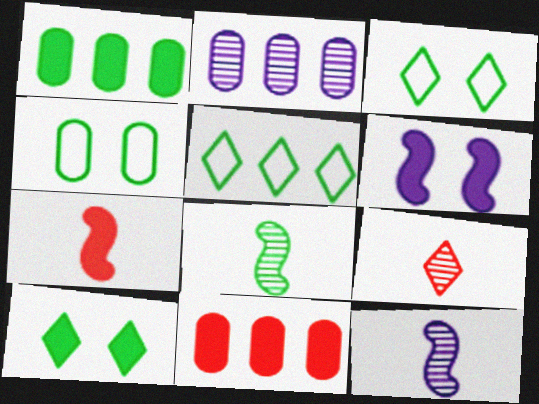[[1, 3, 8], 
[2, 3, 7], 
[3, 11, 12]]